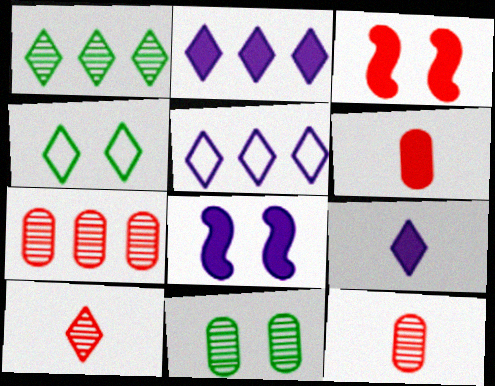[[2, 4, 10]]